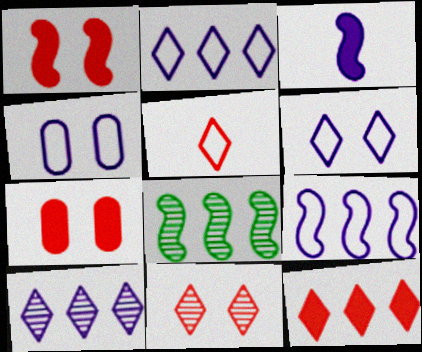[[3, 4, 10], 
[5, 11, 12]]